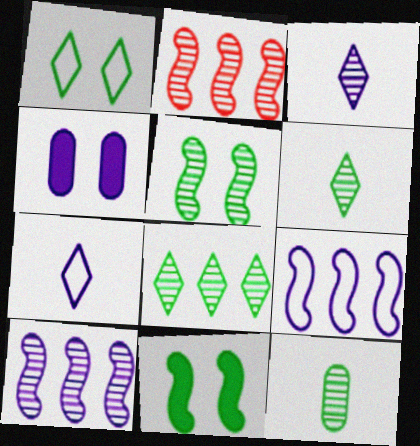[[3, 4, 9], 
[4, 7, 10], 
[5, 8, 12]]